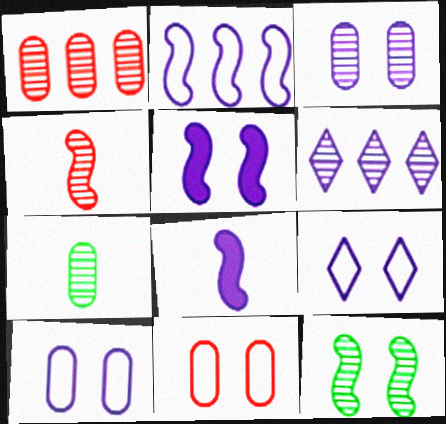[[1, 3, 7], 
[3, 5, 9], 
[6, 8, 10]]